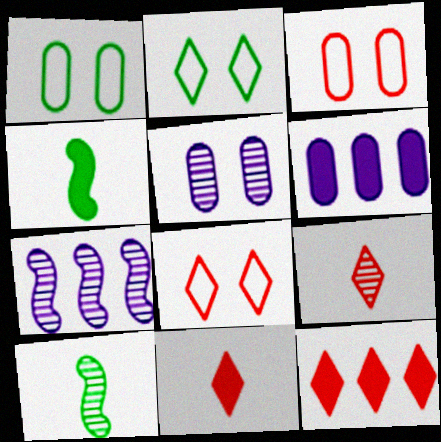[[1, 7, 11], 
[6, 8, 10], 
[8, 9, 12]]